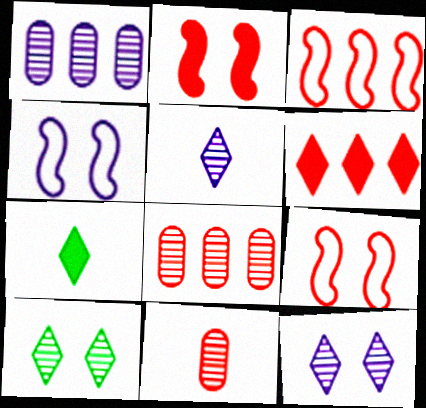[[1, 7, 9], 
[3, 6, 8], 
[4, 7, 8], 
[6, 9, 11]]